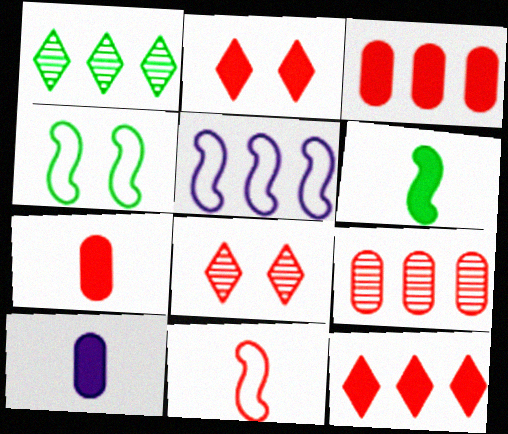[[1, 3, 5], 
[2, 9, 11], 
[3, 8, 11], 
[4, 5, 11]]